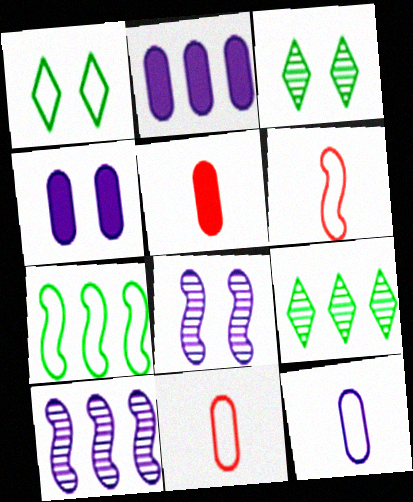[[1, 5, 10], 
[2, 3, 6], 
[4, 6, 9]]